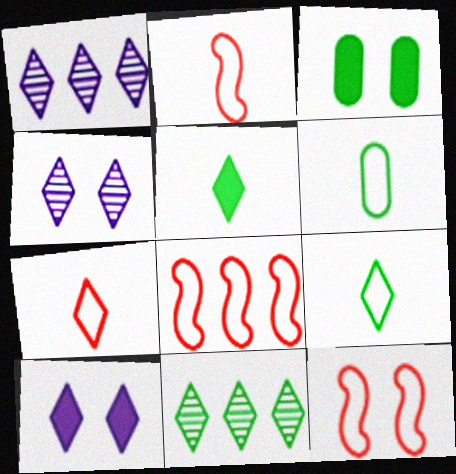[[1, 2, 3], 
[2, 8, 12], 
[3, 4, 12], 
[7, 10, 11]]